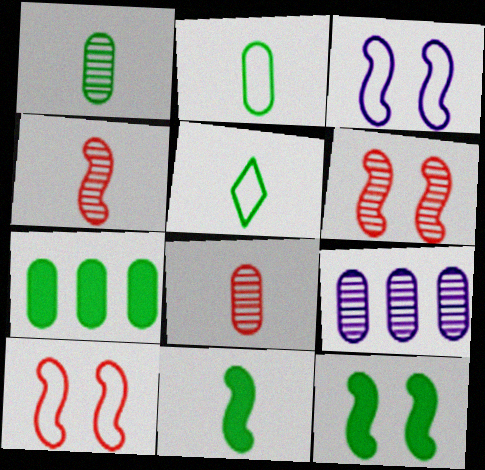[[1, 5, 11], 
[3, 6, 12]]